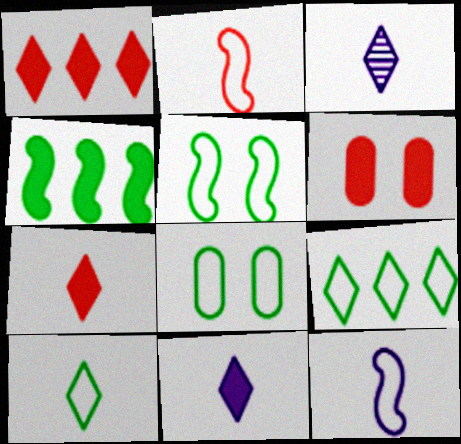[[3, 7, 10], 
[4, 6, 11]]